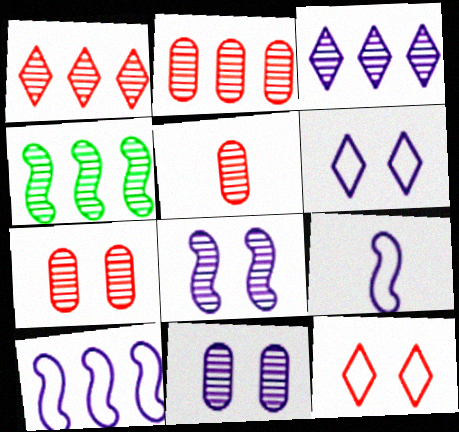[[2, 3, 4], 
[2, 5, 7]]